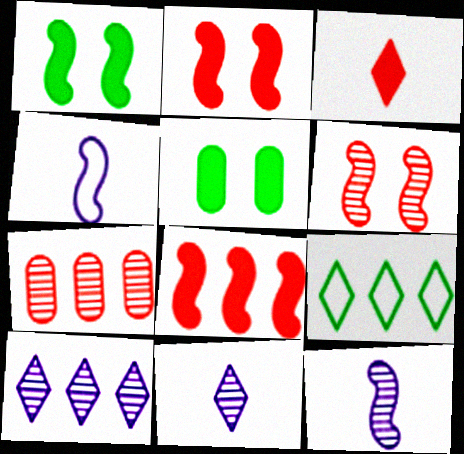[]